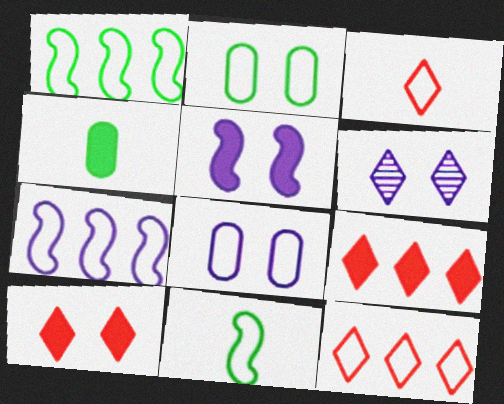[[1, 3, 8], 
[2, 3, 7], 
[4, 5, 9], 
[5, 6, 8], 
[8, 11, 12]]